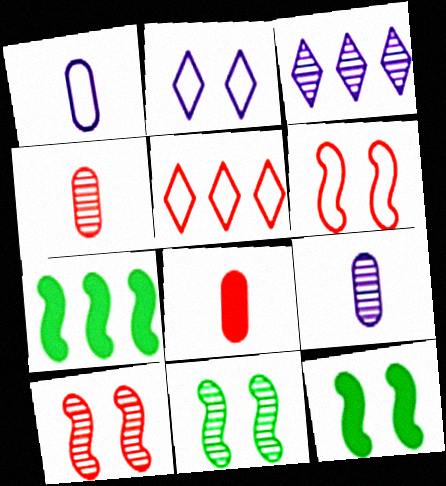[[2, 4, 7], 
[3, 4, 11], 
[5, 8, 10], 
[5, 9, 12]]